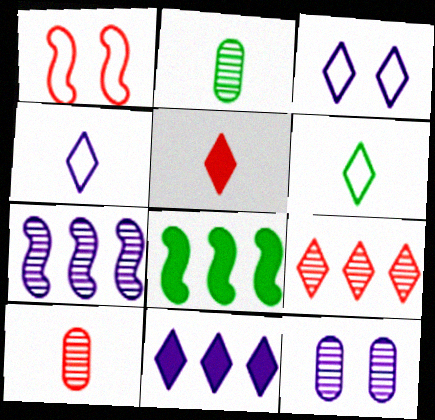[[1, 2, 11], 
[3, 8, 10]]